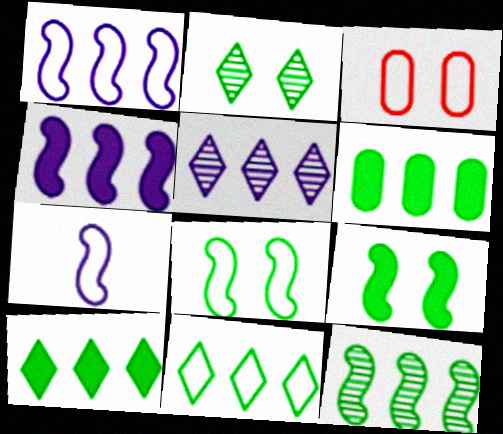[[3, 7, 11], 
[6, 11, 12]]